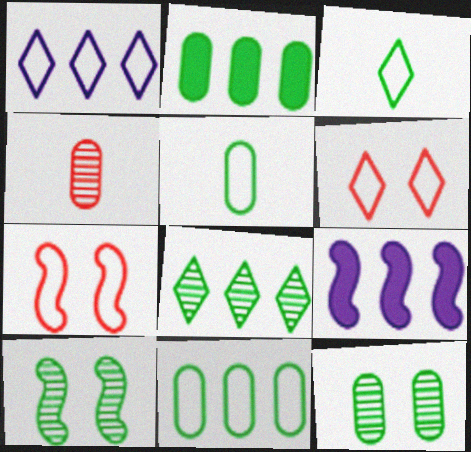[[1, 3, 6], 
[1, 5, 7], 
[2, 3, 10], 
[2, 5, 12]]